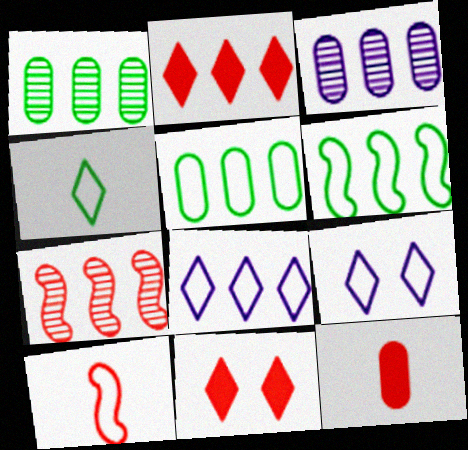[[2, 3, 6], 
[5, 9, 10]]